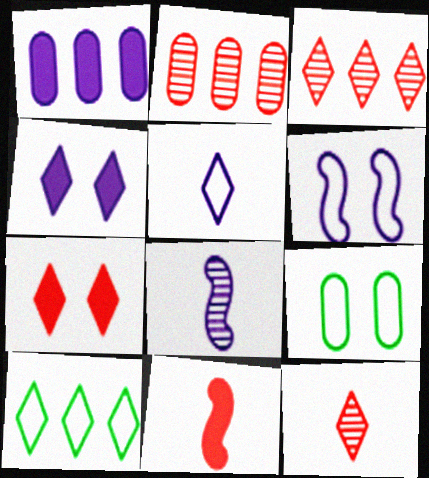[[4, 10, 12]]